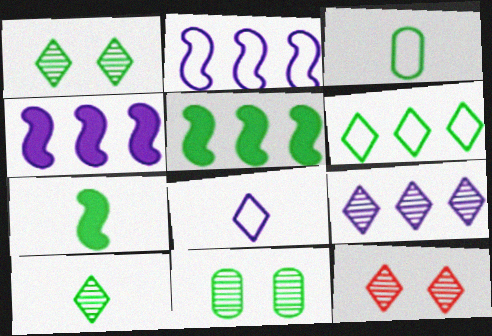[[1, 3, 5], 
[3, 4, 12], 
[3, 7, 10], 
[6, 7, 11], 
[9, 10, 12]]